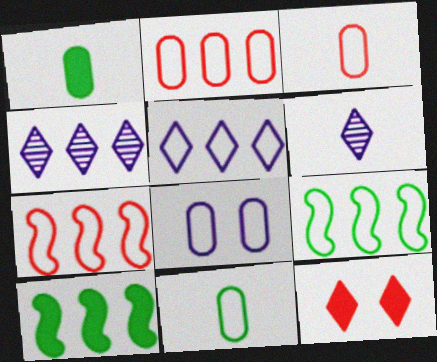[[2, 4, 10], 
[2, 5, 9], 
[2, 8, 11]]